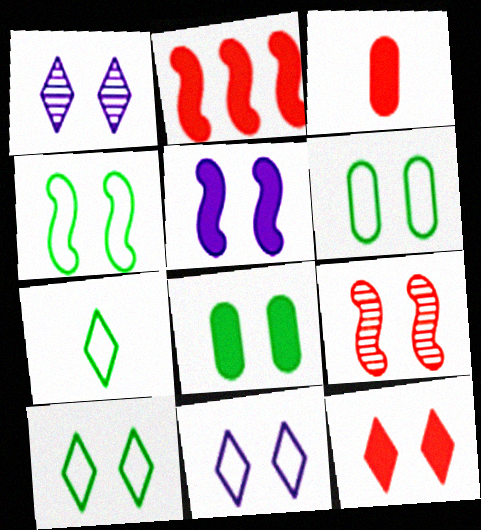[[1, 10, 12], 
[2, 3, 12], 
[4, 5, 9], 
[4, 6, 10], 
[5, 8, 12], 
[8, 9, 11]]